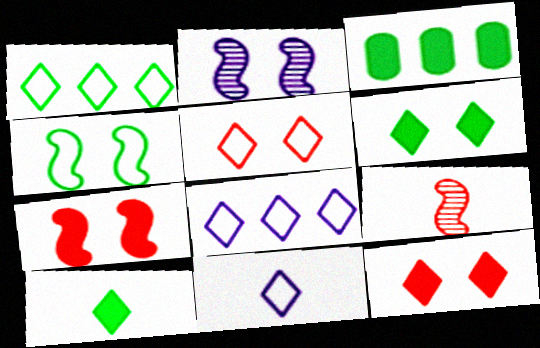[[1, 5, 11], 
[2, 4, 7]]